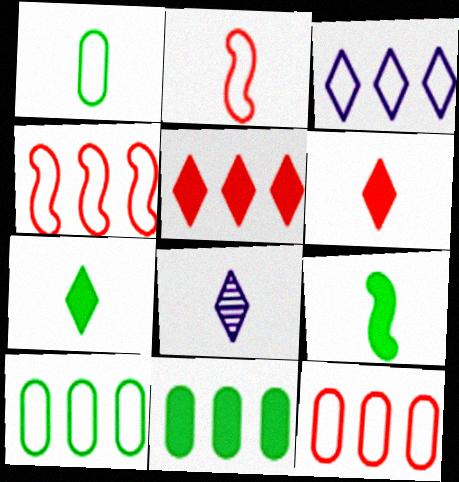[[3, 4, 10]]